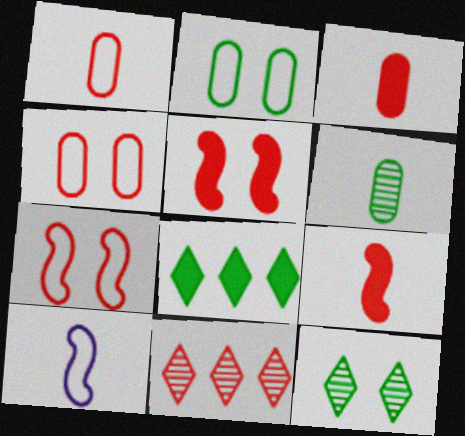[[1, 5, 11], 
[3, 7, 11], 
[4, 9, 11]]